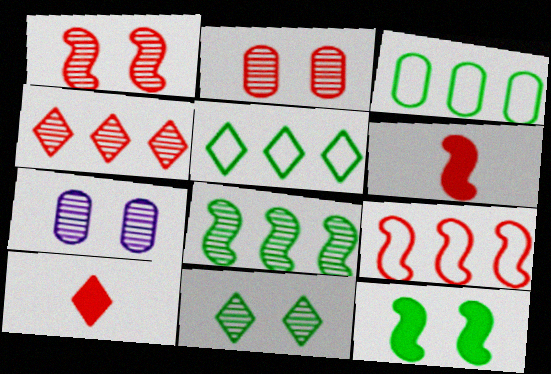[[1, 6, 9], 
[1, 7, 11], 
[2, 9, 10], 
[5, 6, 7]]